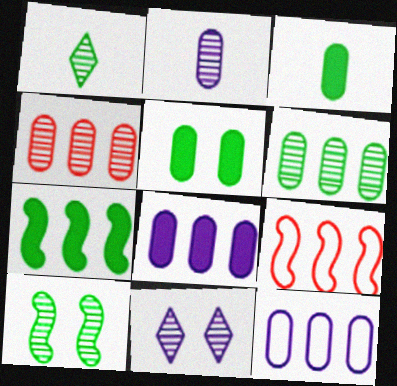[[1, 6, 10], 
[3, 9, 11]]